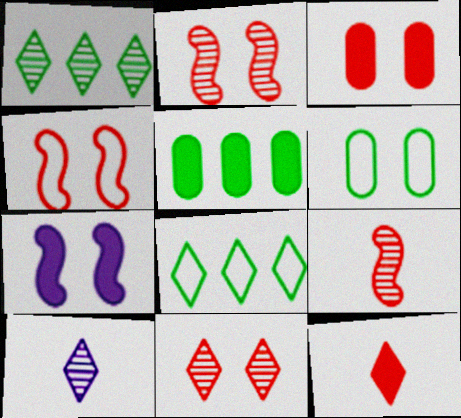[[1, 10, 11], 
[3, 4, 11], 
[4, 5, 10], 
[5, 7, 12], 
[6, 7, 11]]